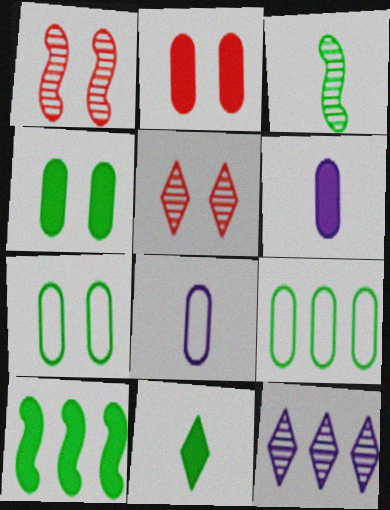[[4, 10, 11], 
[5, 8, 10]]